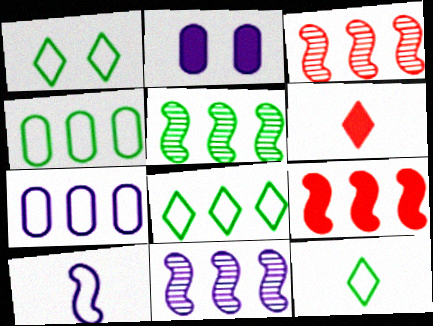[[1, 8, 12], 
[2, 3, 12], 
[3, 5, 11]]